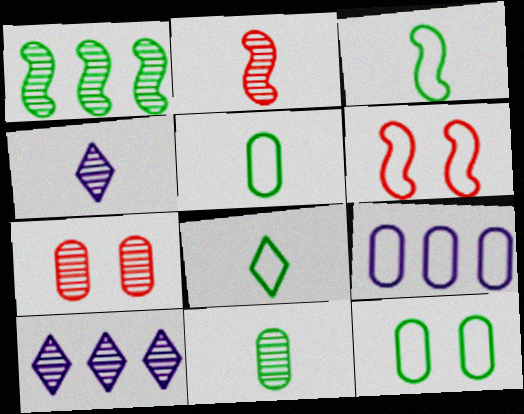[[1, 4, 7], 
[2, 4, 11], 
[3, 5, 8], 
[6, 8, 9]]